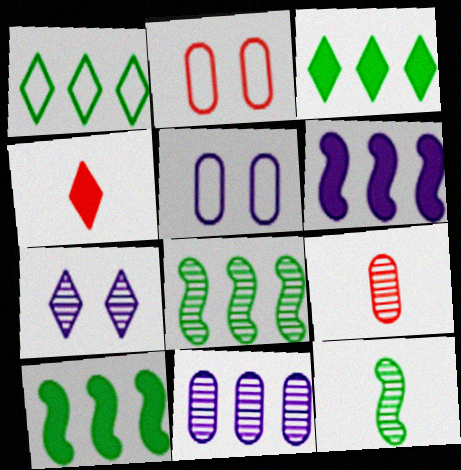[[1, 4, 7], 
[4, 5, 8], 
[7, 8, 9]]